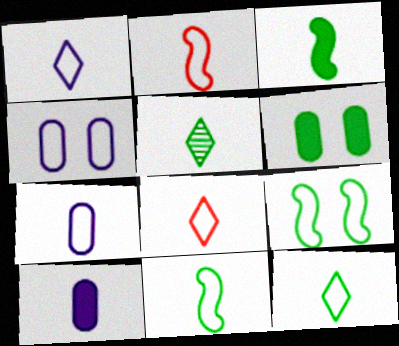[[1, 8, 12], 
[2, 5, 10], 
[2, 7, 12], 
[7, 8, 11]]